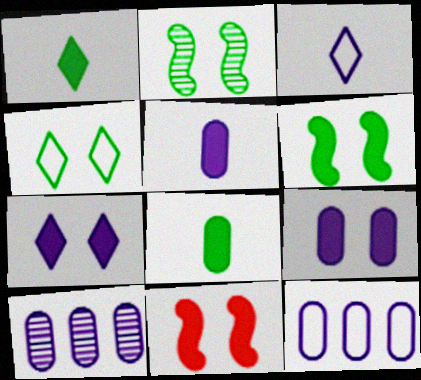[]